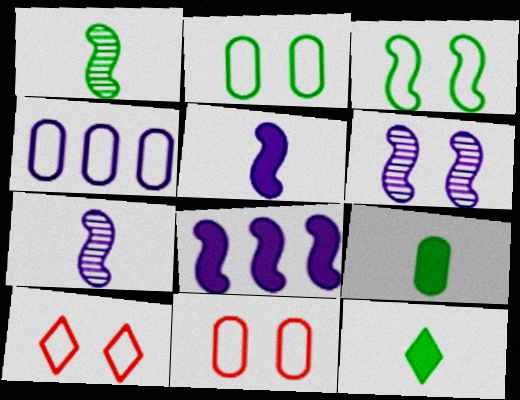[]